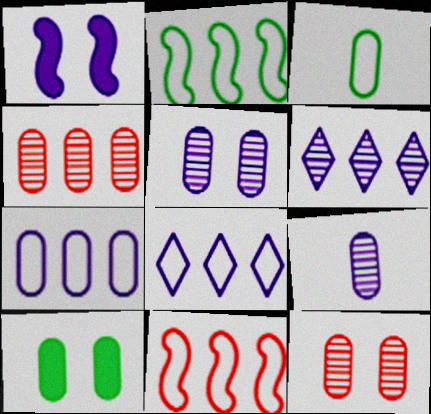[[1, 8, 9]]